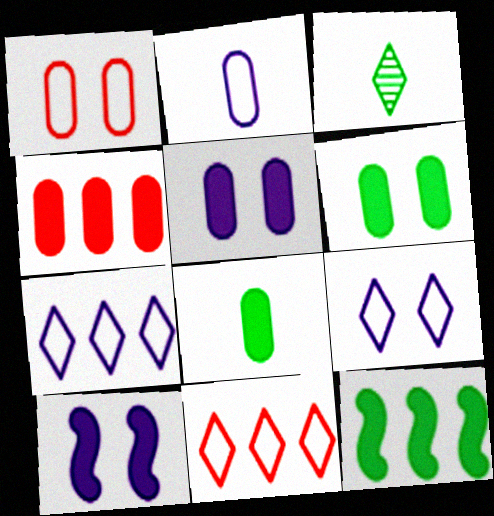[[4, 5, 8]]